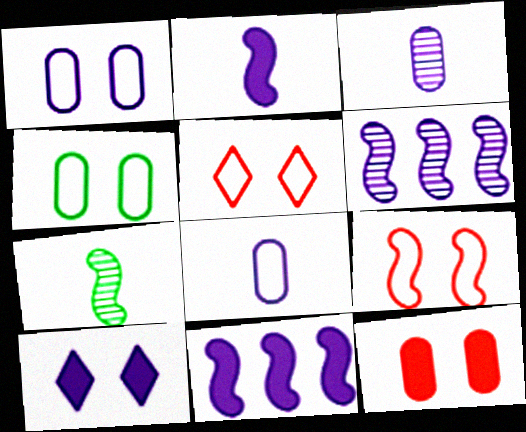[[6, 8, 10], 
[7, 9, 11]]